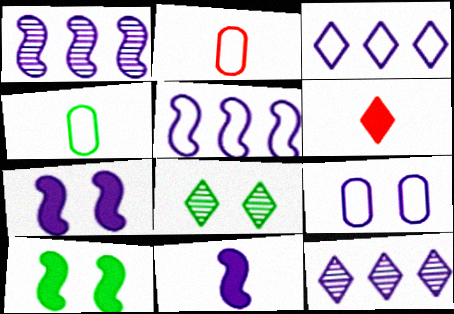[[2, 10, 12], 
[3, 6, 8], 
[9, 11, 12]]